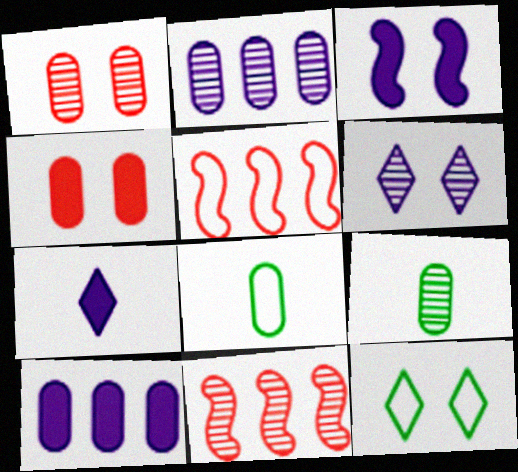[[1, 2, 9], 
[1, 3, 12], 
[1, 8, 10], 
[2, 4, 8], 
[3, 7, 10], 
[6, 9, 11]]